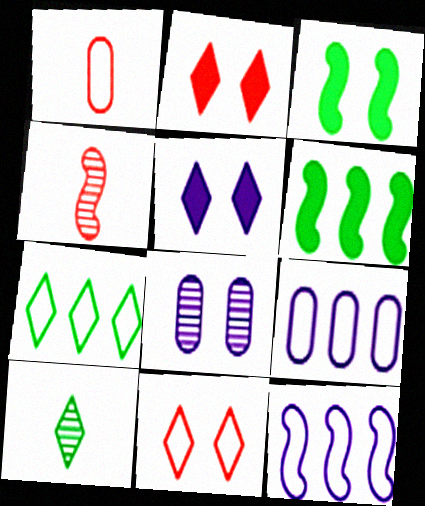[[3, 4, 12], 
[3, 8, 11]]